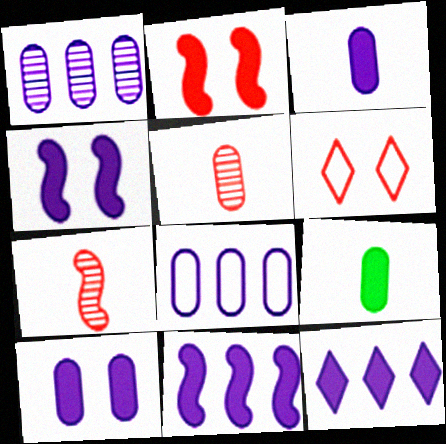[[2, 9, 12], 
[3, 4, 12]]